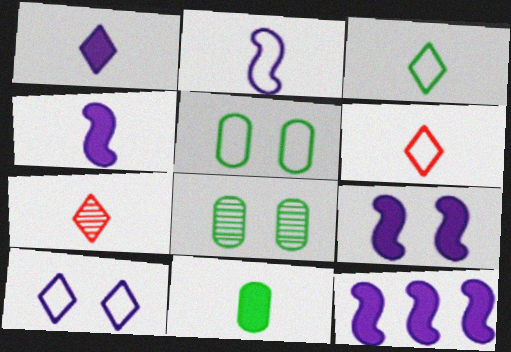[[1, 3, 7], 
[2, 7, 11], 
[4, 9, 12], 
[5, 7, 12], 
[6, 8, 12]]